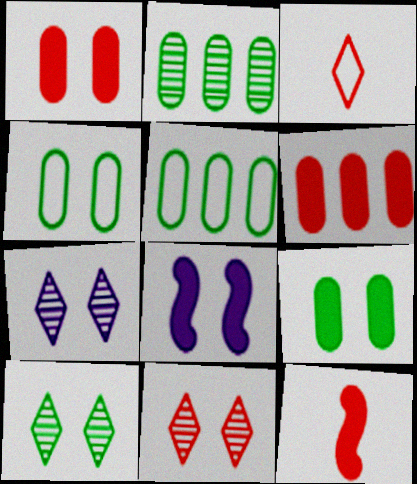[[2, 3, 8], 
[4, 8, 11], 
[5, 7, 12], 
[7, 10, 11]]